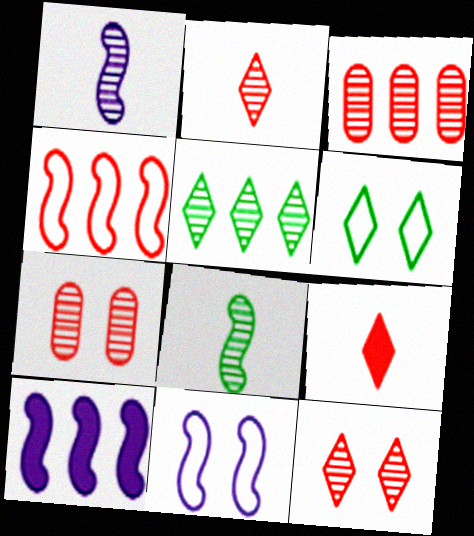[[1, 5, 7], 
[1, 10, 11], 
[4, 7, 9]]